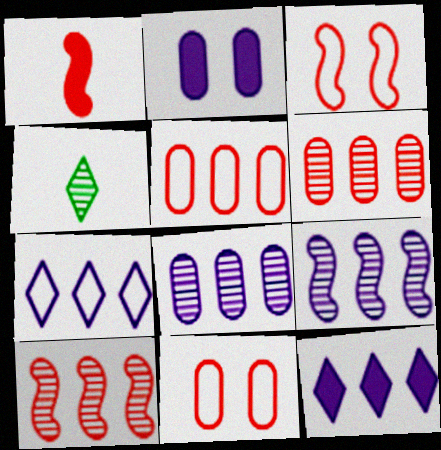[[1, 3, 10]]